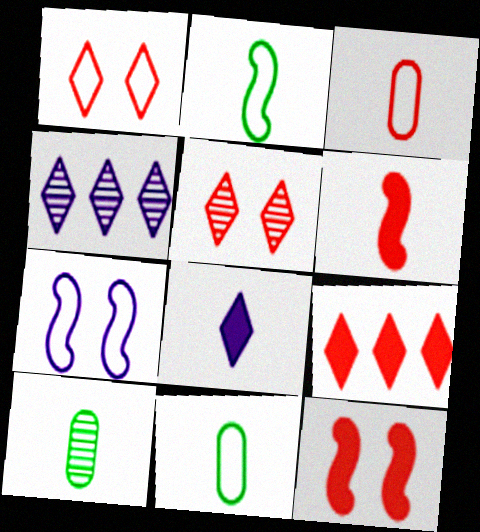[[4, 11, 12], 
[7, 9, 10]]